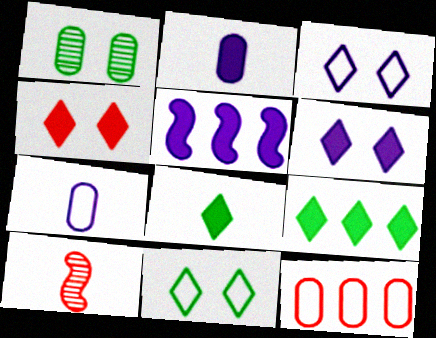[[1, 2, 12], 
[2, 5, 6], 
[4, 10, 12], 
[7, 8, 10]]